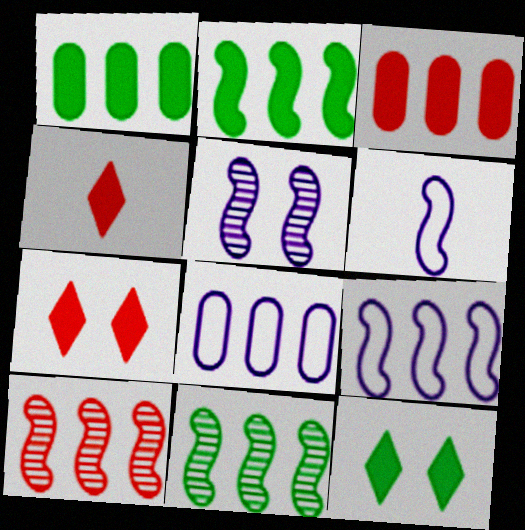[[2, 9, 10]]